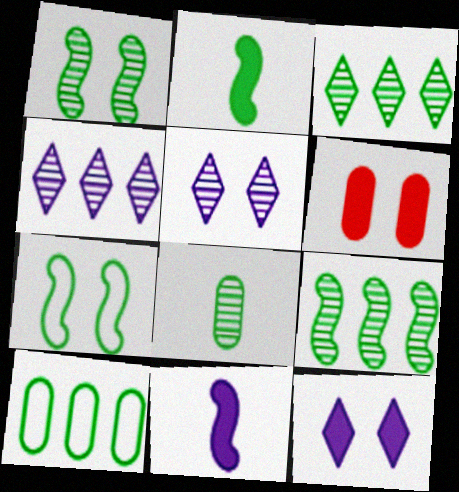[[1, 3, 8], 
[2, 7, 9], 
[5, 6, 7]]